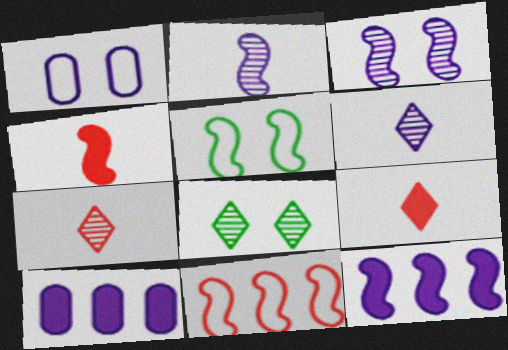[[1, 6, 12], 
[5, 7, 10]]